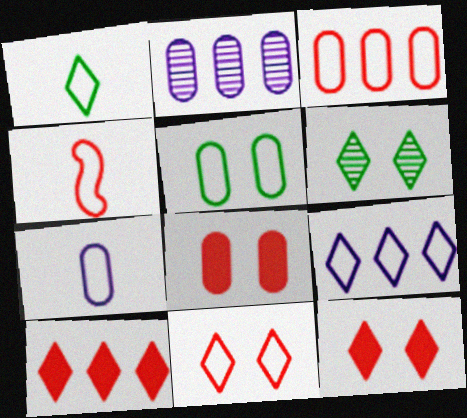[[1, 4, 7], 
[1, 9, 11], 
[3, 4, 11], 
[3, 5, 7], 
[4, 5, 9]]